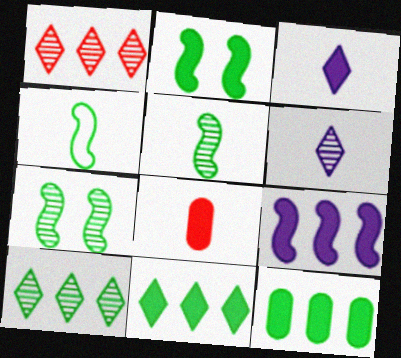[[4, 6, 8]]